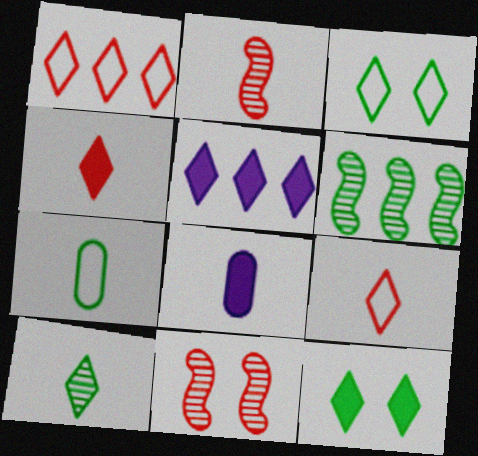[[4, 5, 12], 
[5, 7, 11], 
[6, 7, 12]]